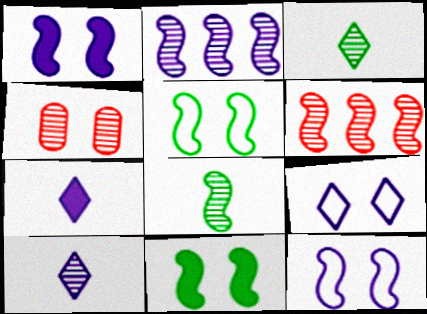[[2, 3, 4], 
[4, 9, 11]]